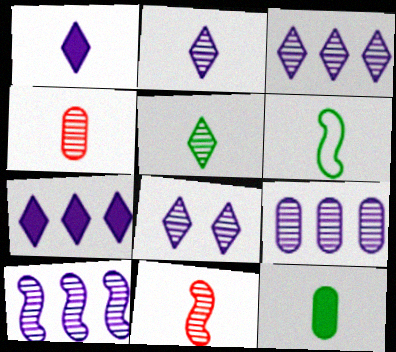[[1, 4, 6], 
[2, 3, 8], 
[3, 9, 10], 
[5, 6, 12]]